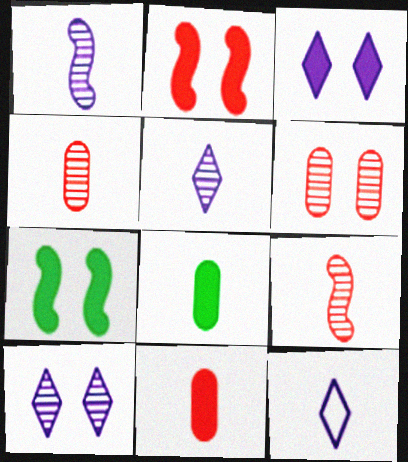[[8, 9, 12]]